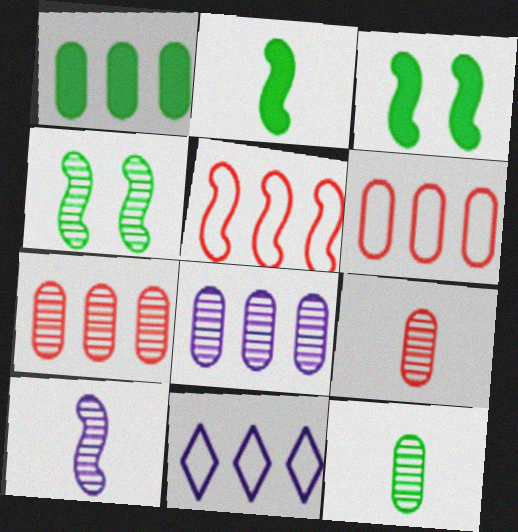[[1, 6, 8], 
[3, 5, 10], 
[3, 9, 11]]